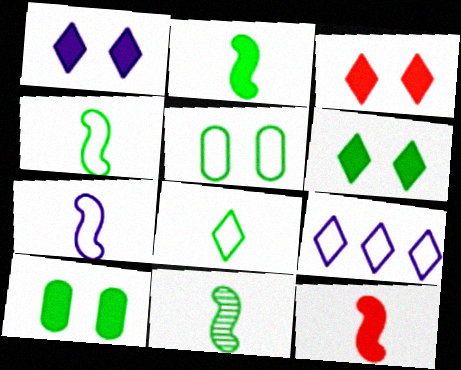[[1, 3, 6], 
[2, 4, 11], 
[7, 11, 12]]